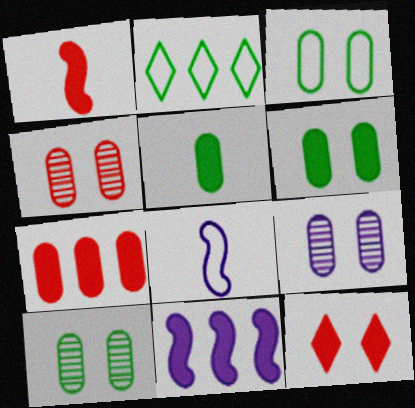[[1, 2, 9], 
[1, 7, 12], 
[3, 6, 10], 
[4, 9, 10], 
[5, 11, 12]]